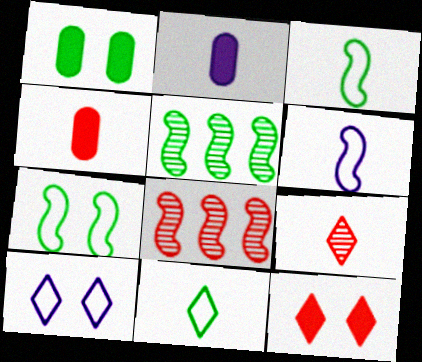[[1, 5, 11], 
[2, 3, 9], 
[4, 5, 10]]